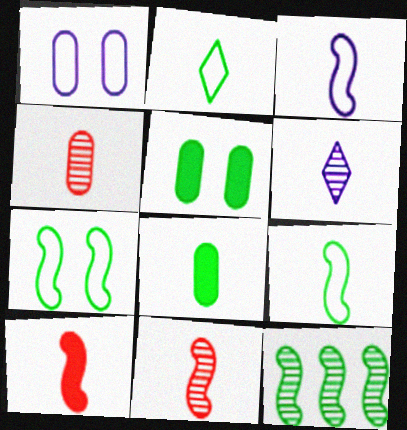[[2, 5, 12]]